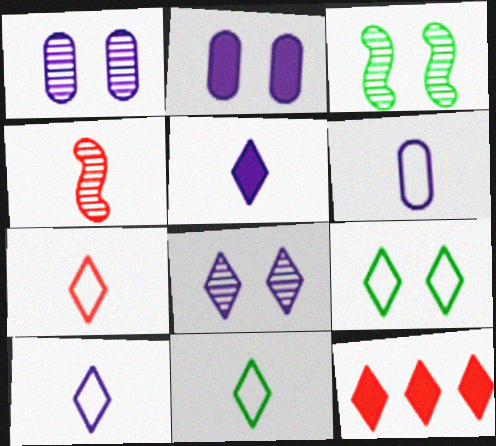[[3, 6, 12], 
[7, 10, 11], 
[8, 11, 12]]